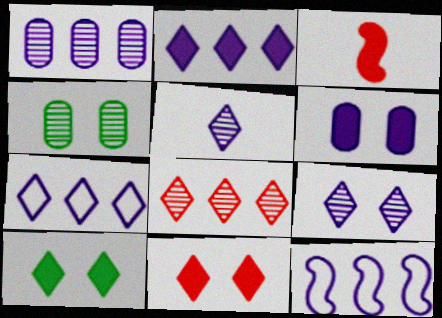[[1, 2, 12], 
[3, 4, 7], 
[5, 6, 12]]